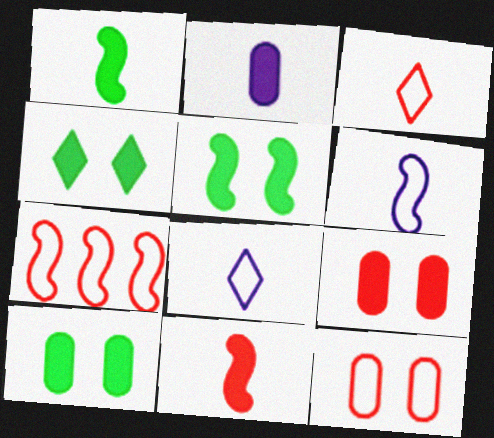[[3, 7, 12], 
[4, 5, 10]]